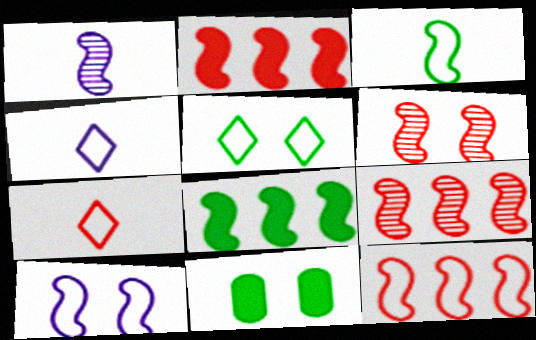[[2, 9, 12], 
[3, 10, 12], 
[4, 9, 11]]